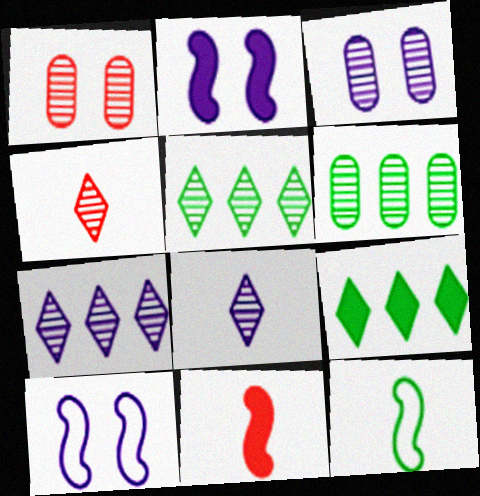[]